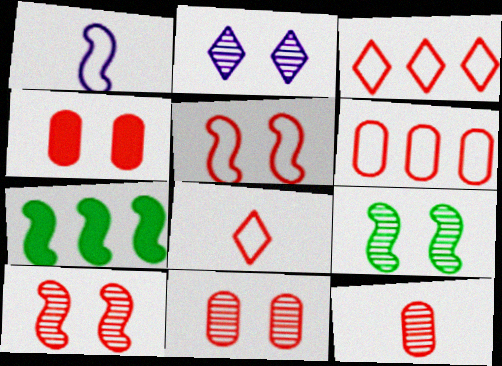[[1, 7, 10], 
[2, 9, 11], 
[4, 6, 12], 
[5, 6, 8]]